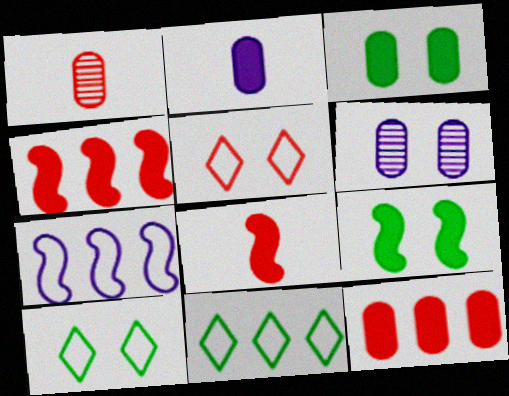[[1, 4, 5], 
[2, 3, 12], 
[5, 6, 9], 
[6, 8, 11]]